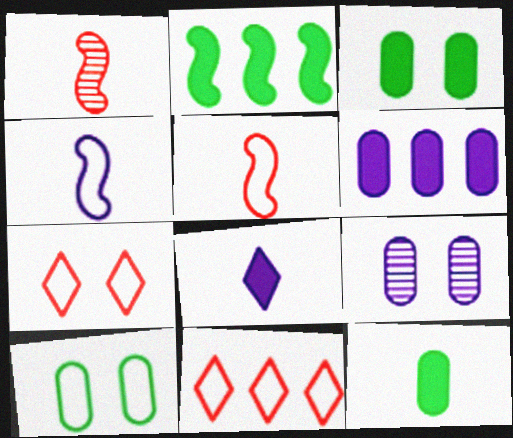[[4, 10, 11]]